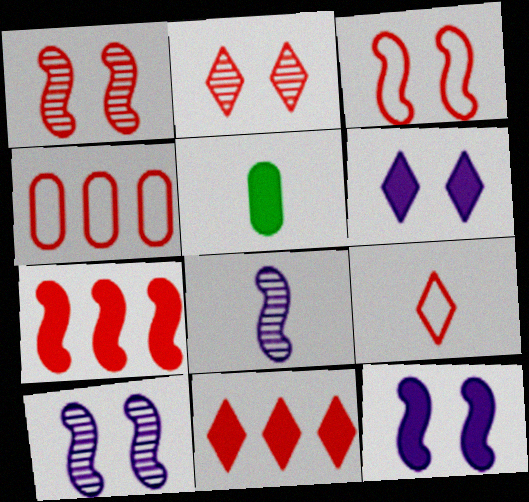[[2, 9, 11], 
[3, 4, 9], 
[5, 6, 7], 
[5, 8, 9], 
[5, 11, 12]]